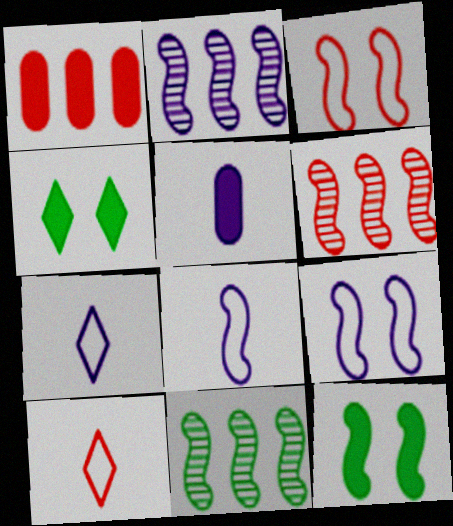[[2, 6, 11], 
[6, 8, 12]]